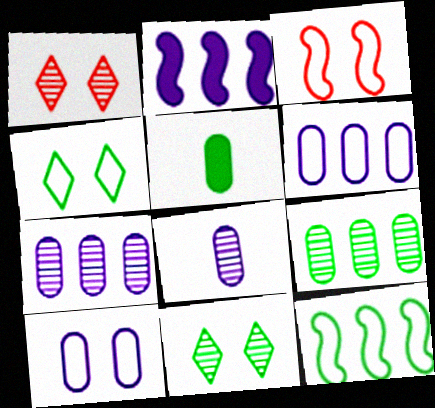[[3, 4, 10], 
[5, 11, 12]]